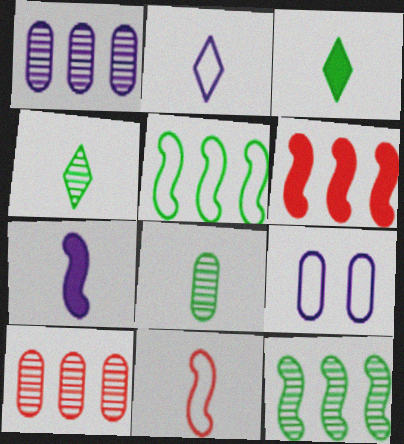[[4, 6, 9]]